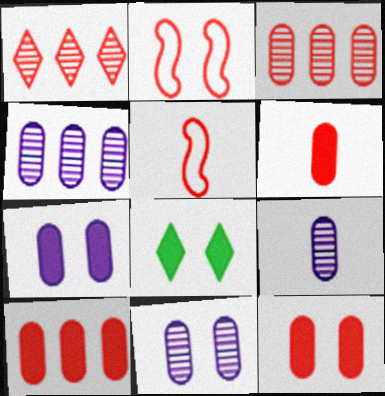[[1, 2, 6], 
[1, 5, 12], 
[2, 8, 11], 
[4, 5, 8], 
[4, 9, 11], 
[6, 10, 12]]